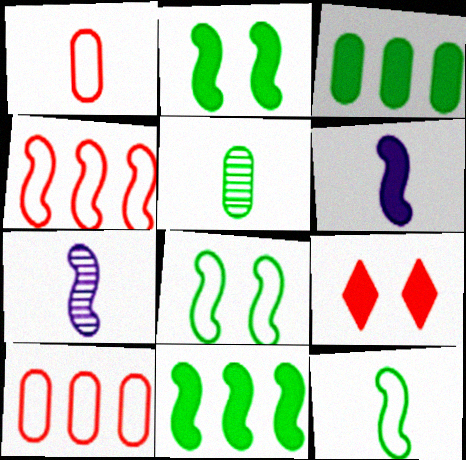[[2, 4, 7], 
[3, 6, 9]]